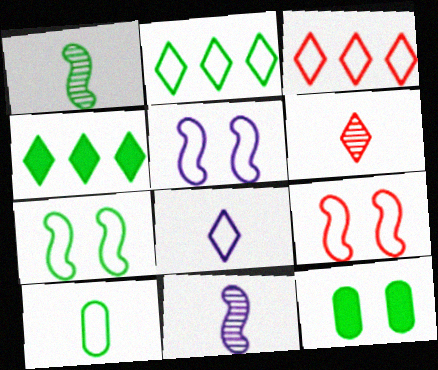[[1, 2, 12], 
[2, 7, 10], 
[3, 5, 10], 
[3, 11, 12], 
[5, 7, 9]]